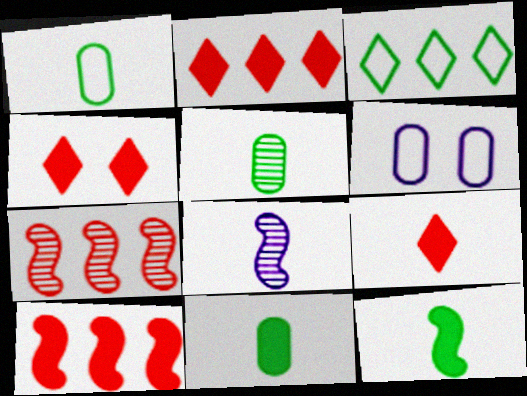[[1, 5, 11], 
[1, 8, 9], 
[2, 4, 9]]